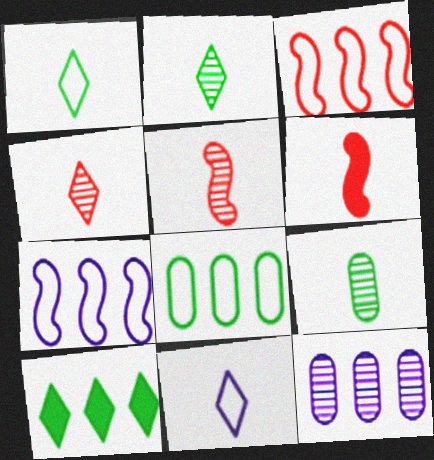[[3, 10, 12], 
[6, 9, 11]]